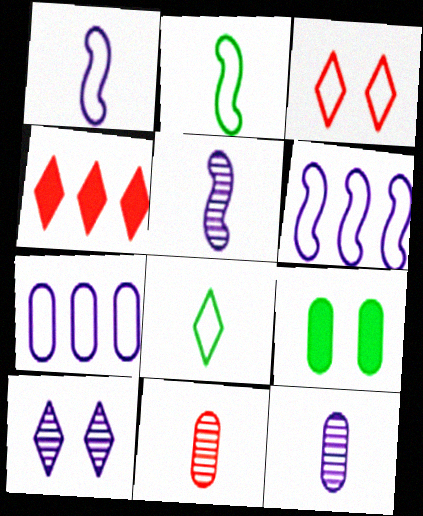[[2, 3, 7], 
[4, 8, 10], 
[7, 9, 11]]